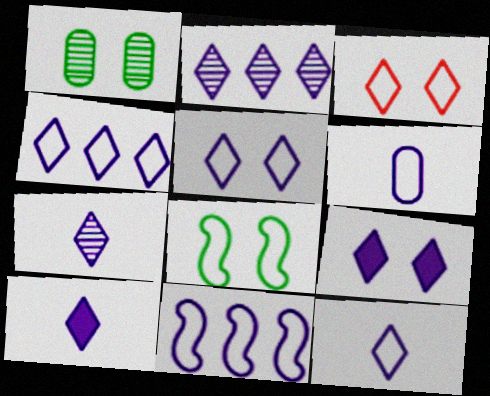[[2, 5, 10], 
[2, 9, 12], 
[4, 5, 12], 
[4, 7, 9], 
[5, 6, 11], 
[7, 10, 12]]